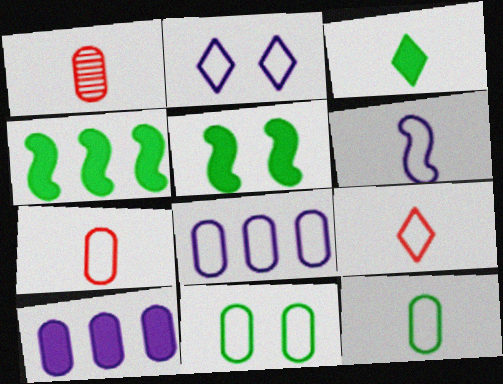[[1, 2, 4], 
[1, 3, 6], 
[1, 10, 11], 
[2, 6, 8], 
[6, 9, 12], 
[7, 8, 11]]